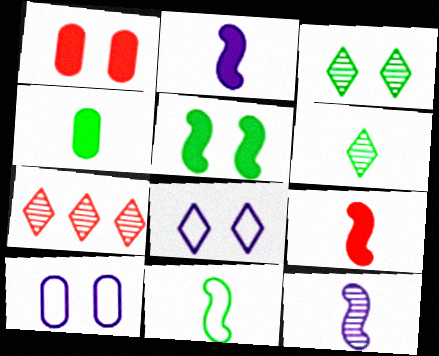[[4, 6, 11], 
[9, 11, 12]]